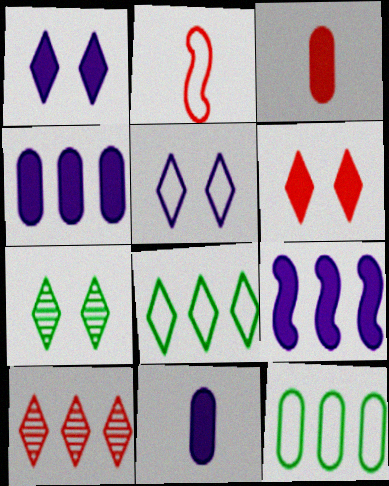[[1, 9, 11], 
[2, 4, 7], 
[2, 5, 12], 
[5, 6, 7], 
[9, 10, 12]]